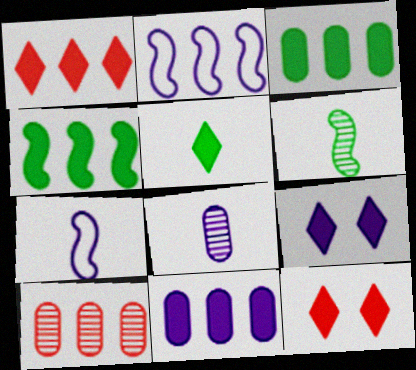[[1, 4, 11], 
[1, 5, 9], 
[2, 8, 9]]